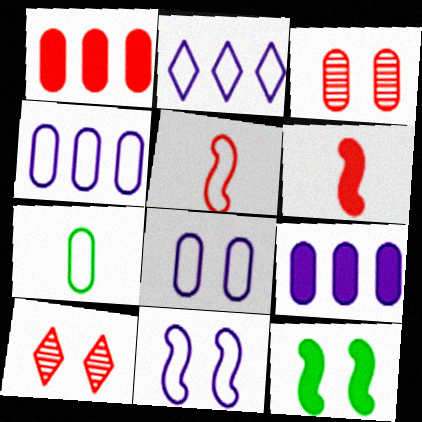[[1, 5, 10], 
[3, 7, 9], 
[8, 10, 12]]